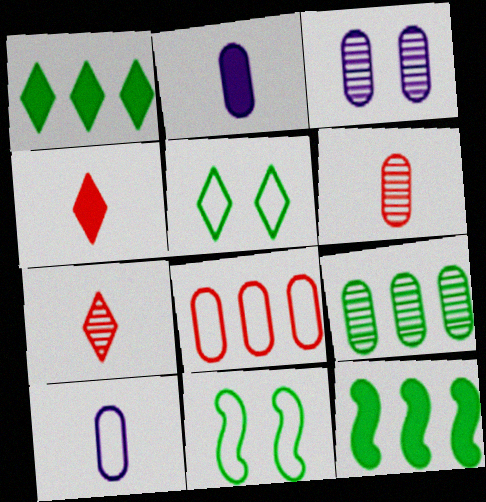[[3, 6, 9]]